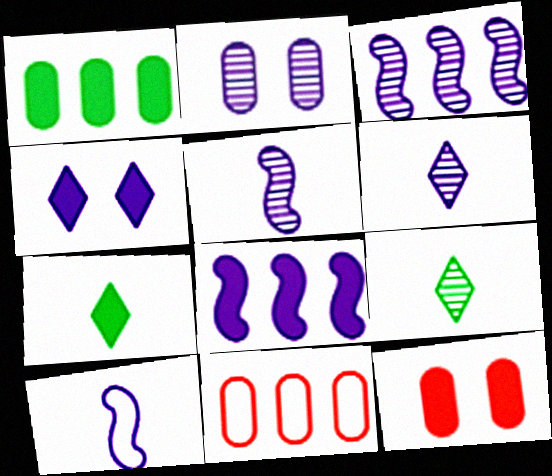[[2, 3, 6], 
[7, 8, 12]]